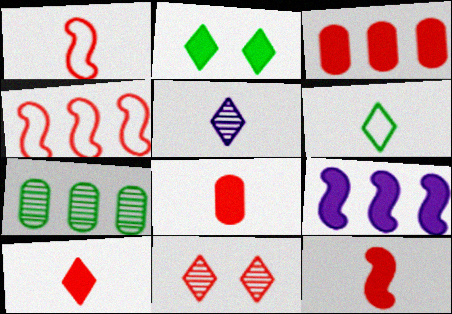[[1, 3, 11], 
[2, 8, 9], 
[4, 8, 11], 
[5, 6, 10], 
[8, 10, 12]]